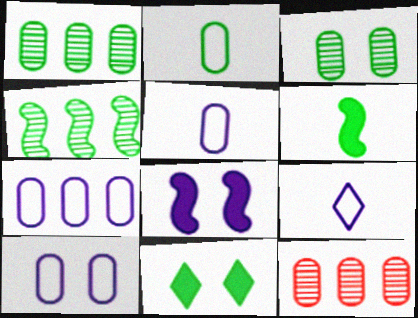[[2, 4, 11], 
[5, 7, 10]]